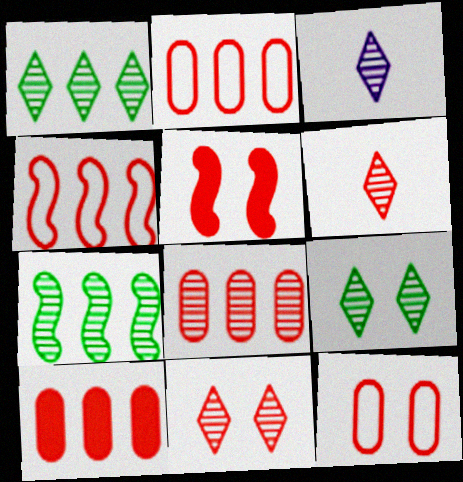[[1, 3, 11], 
[2, 5, 6], 
[2, 8, 10], 
[5, 11, 12]]